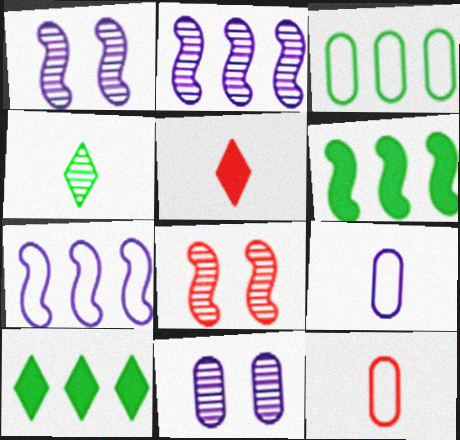[[1, 3, 5], 
[1, 10, 12], 
[8, 9, 10]]